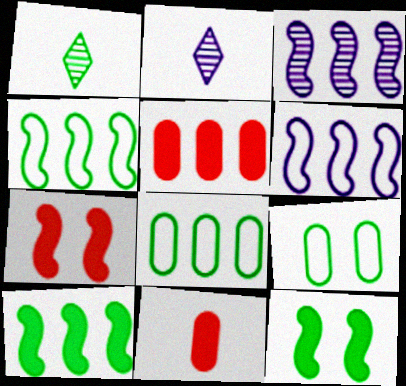[[1, 8, 12], 
[1, 9, 10], 
[2, 7, 8]]